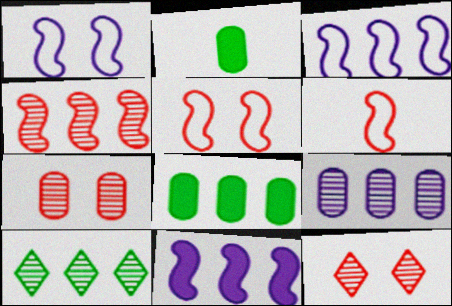[[2, 3, 12], 
[4, 9, 10]]